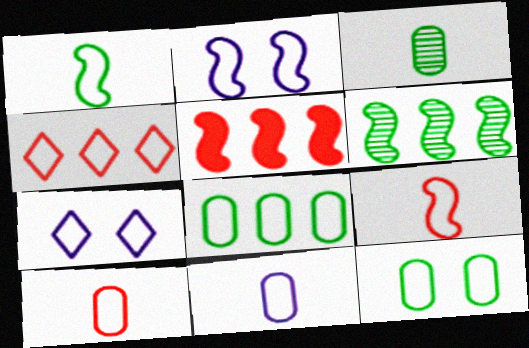[[3, 5, 7], 
[7, 8, 9]]